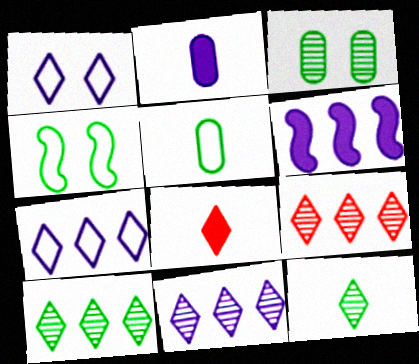[[1, 8, 10], 
[2, 4, 9], 
[9, 10, 11]]